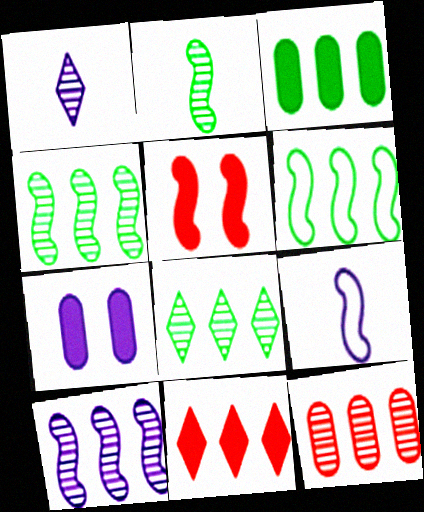[[3, 6, 8], 
[4, 5, 9], 
[8, 10, 12]]